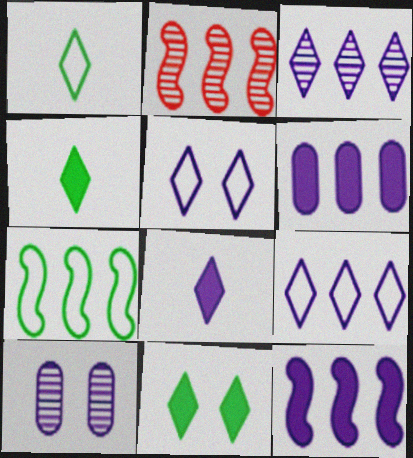[[2, 7, 12], 
[3, 5, 8]]